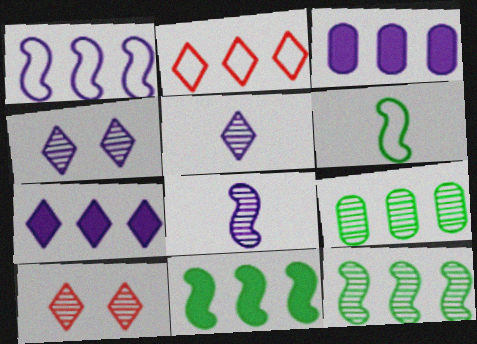[[2, 3, 12], 
[3, 6, 10], 
[8, 9, 10]]